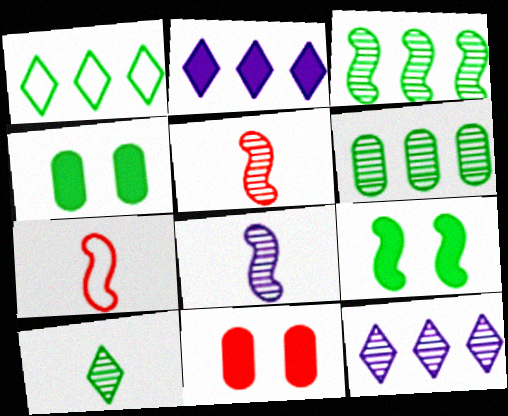[[1, 8, 11], 
[4, 7, 12]]